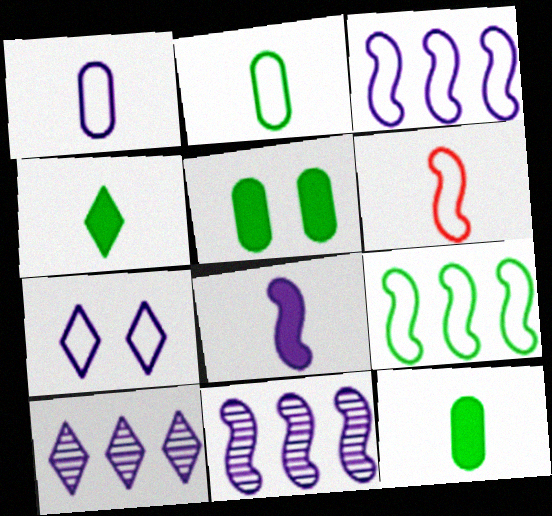[[1, 3, 7], 
[5, 6, 10]]